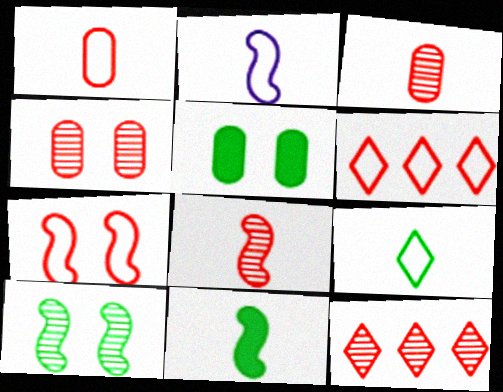[[1, 2, 9], 
[1, 6, 7], 
[2, 5, 12], 
[2, 8, 11], 
[4, 8, 12]]